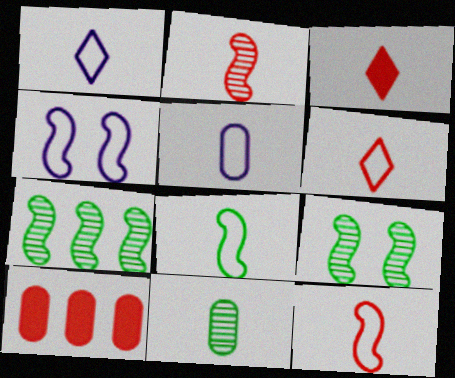[[1, 9, 10], 
[5, 6, 8]]